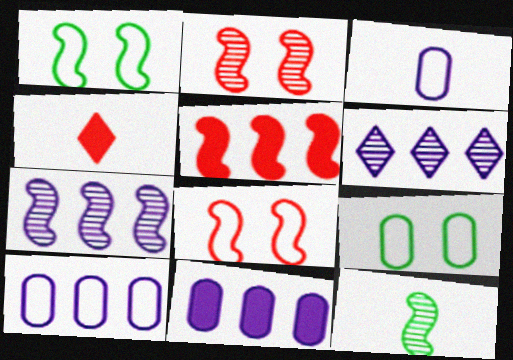[[2, 7, 12], 
[3, 4, 12], 
[4, 7, 9]]